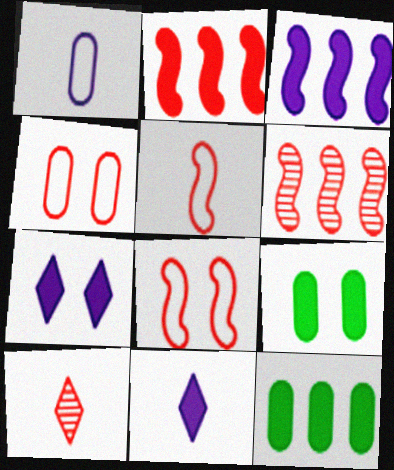[[2, 4, 10], 
[2, 9, 11]]